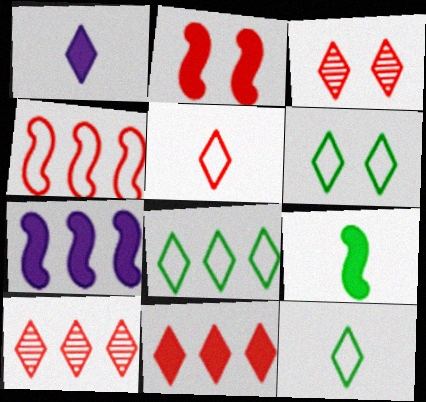[[1, 3, 8], 
[1, 6, 10], 
[2, 7, 9], 
[3, 5, 11], 
[6, 8, 12]]